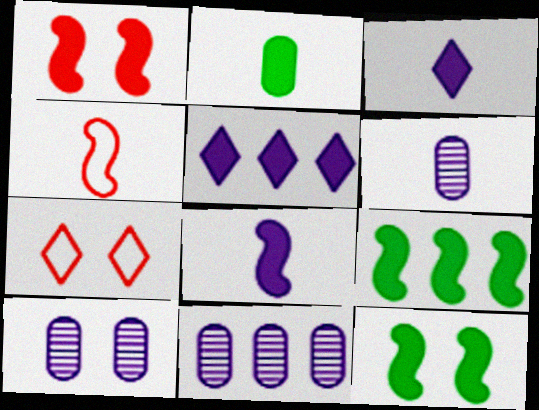[[1, 2, 5], 
[1, 8, 9], 
[6, 7, 9], 
[6, 10, 11], 
[7, 10, 12]]